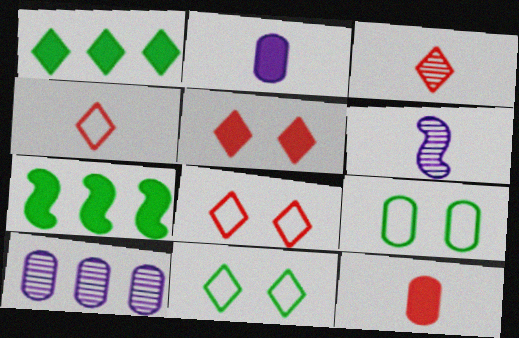[[2, 5, 7], 
[9, 10, 12]]